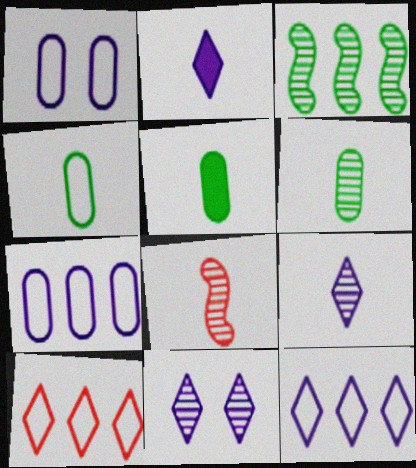[[2, 4, 8], 
[2, 11, 12], 
[4, 5, 6], 
[6, 8, 9]]